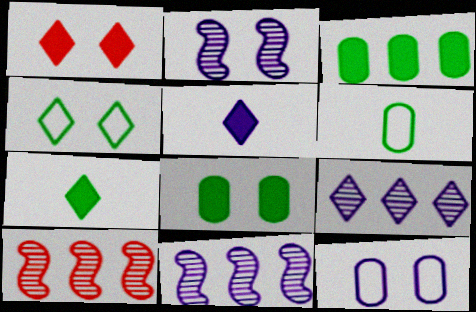[[1, 6, 11], 
[5, 11, 12], 
[7, 10, 12]]